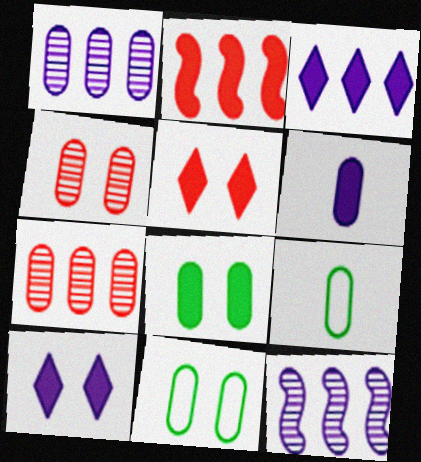[[5, 9, 12], 
[6, 7, 11]]